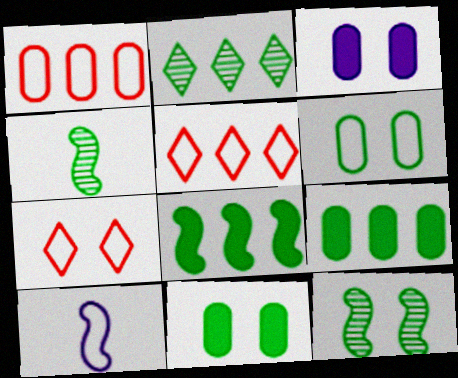[[3, 4, 5], 
[3, 7, 12], 
[5, 6, 10]]